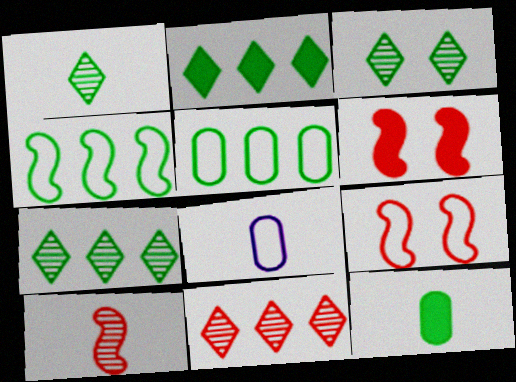[[1, 3, 7], 
[3, 4, 12], 
[6, 7, 8]]